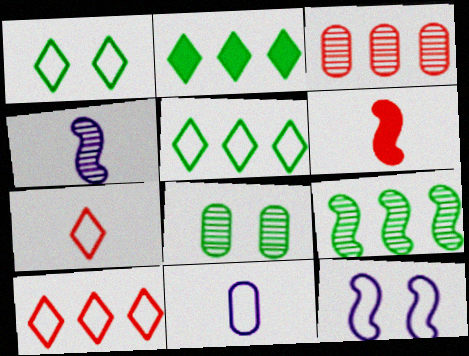[[6, 9, 12]]